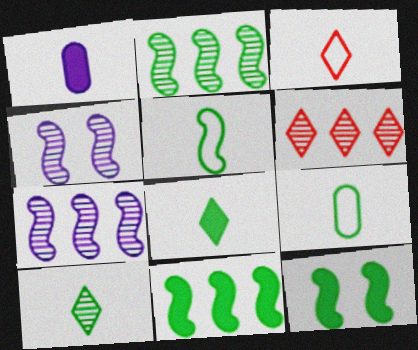[[2, 5, 12]]